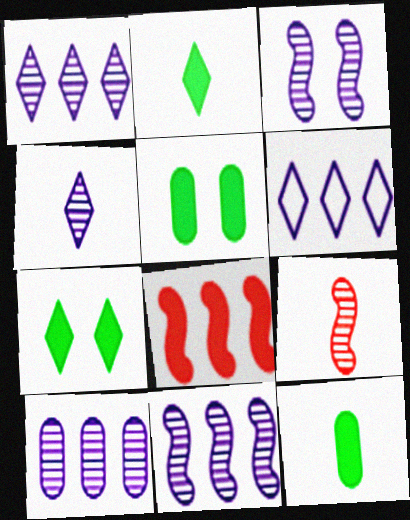[[1, 10, 11], 
[3, 4, 10], 
[5, 6, 9]]